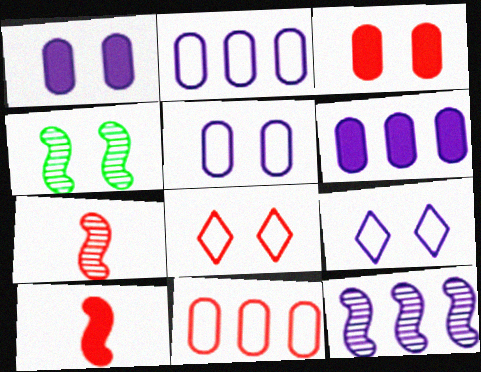[[1, 4, 8], 
[3, 4, 9], 
[4, 7, 12]]